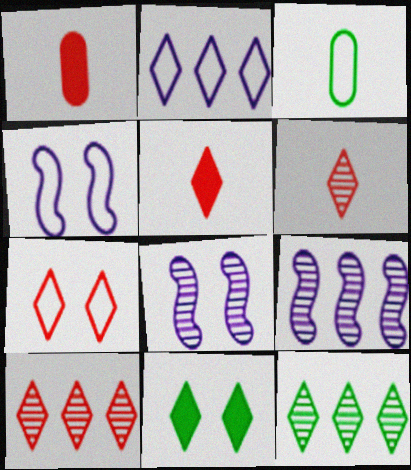[[1, 4, 12], 
[2, 6, 11], 
[5, 7, 10]]